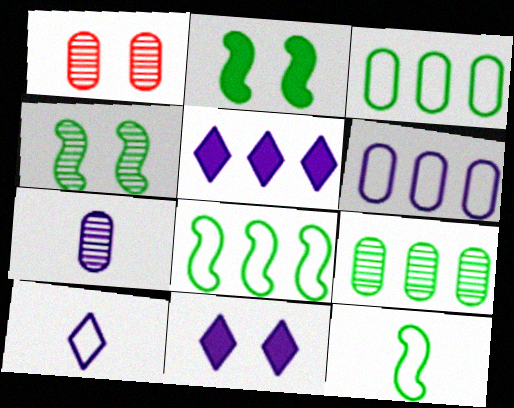[[1, 5, 12], 
[1, 7, 9]]